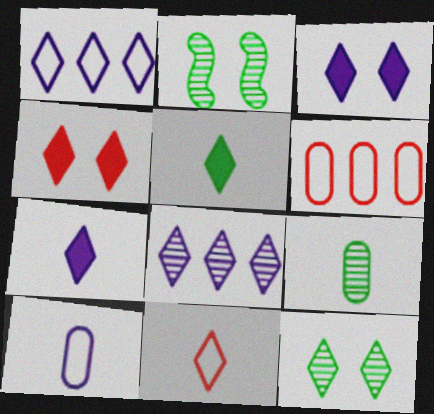[[2, 6, 7]]